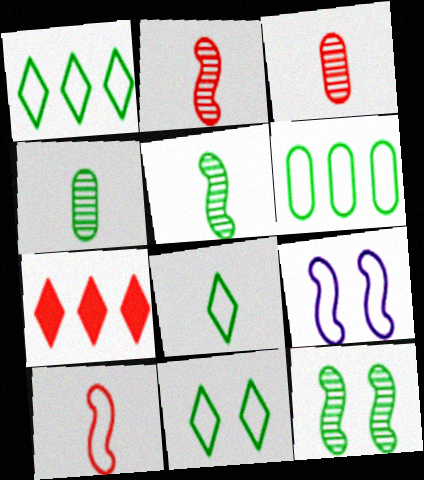[[1, 8, 11], 
[4, 7, 9]]